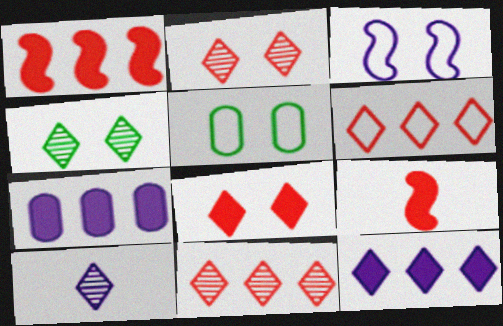[[1, 5, 10], 
[3, 7, 10], 
[4, 10, 11]]